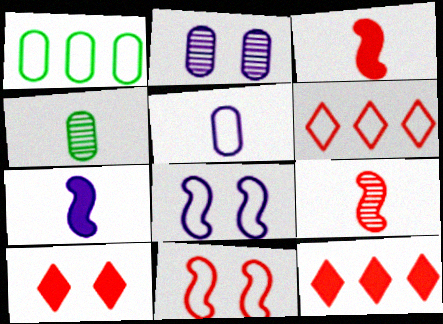[[4, 8, 12]]